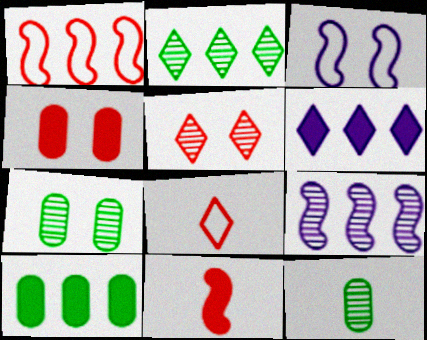[[5, 9, 12]]